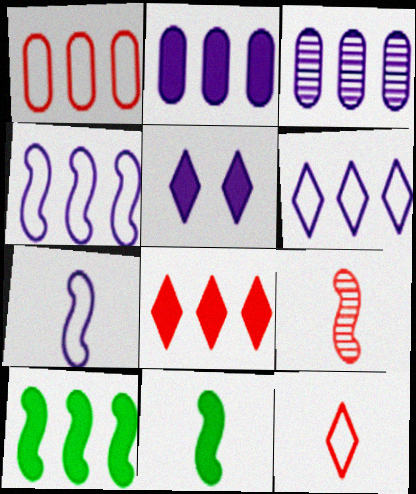[[2, 8, 10], 
[3, 5, 7], 
[7, 9, 11]]